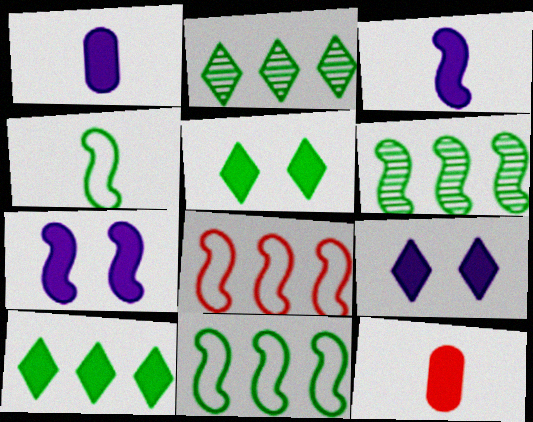[[7, 10, 12]]